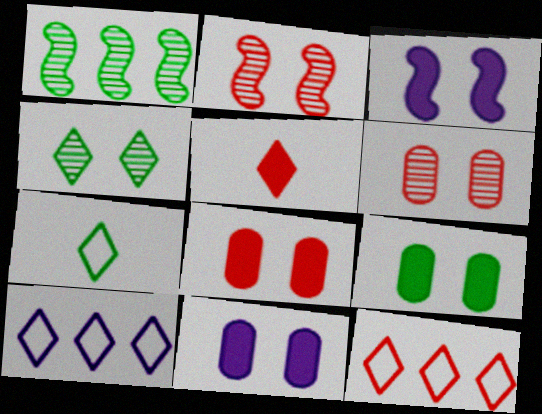[[1, 7, 9], 
[4, 5, 10], 
[8, 9, 11]]